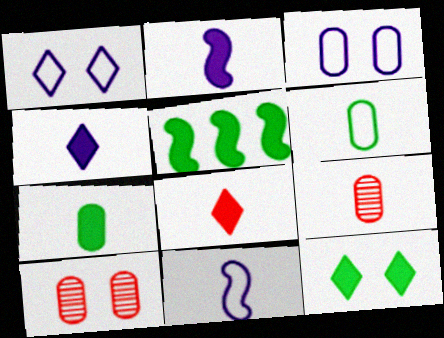[[1, 5, 9], 
[2, 7, 8], 
[5, 7, 12]]